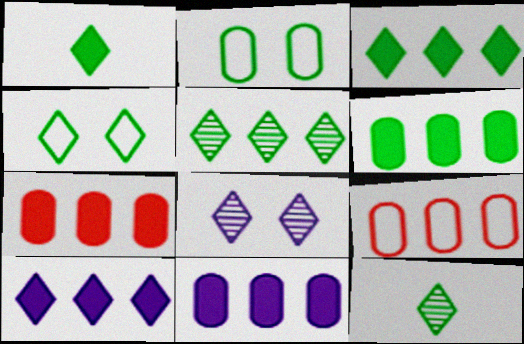[[1, 4, 5], 
[3, 4, 12], 
[6, 7, 11]]